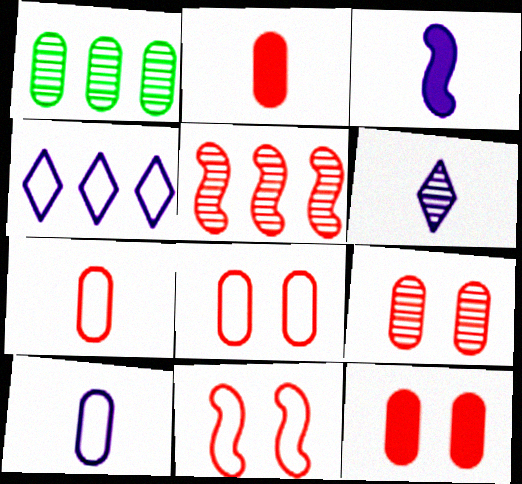[[1, 10, 12], 
[3, 6, 10], 
[8, 9, 12]]